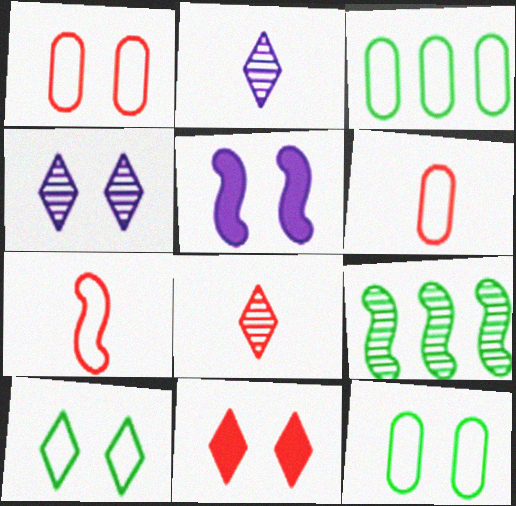[[3, 5, 8], 
[4, 10, 11], 
[5, 7, 9]]